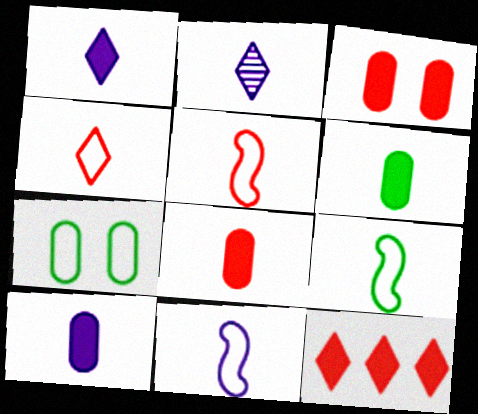[[2, 5, 6], 
[2, 8, 9], 
[2, 10, 11], 
[5, 9, 11], 
[6, 8, 10]]